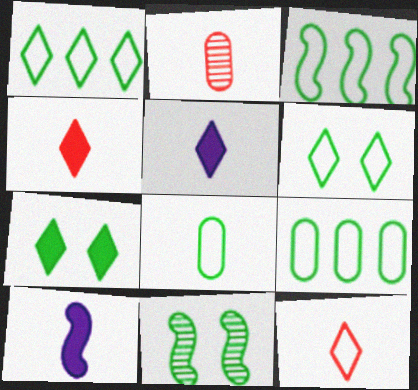[[1, 3, 9], 
[3, 6, 8]]